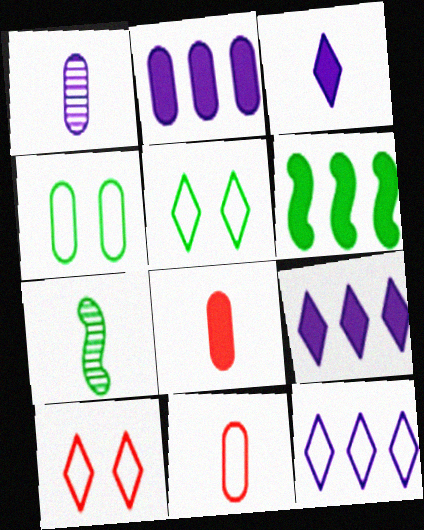[[1, 6, 10], 
[2, 7, 10], 
[3, 7, 11]]